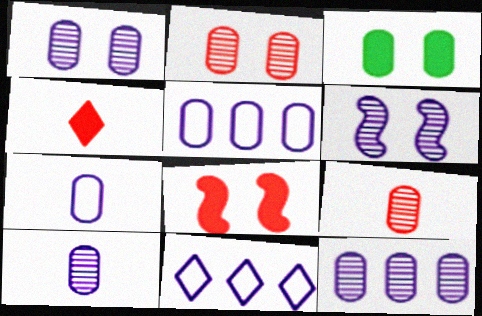[[1, 10, 12], 
[3, 5, 9]]